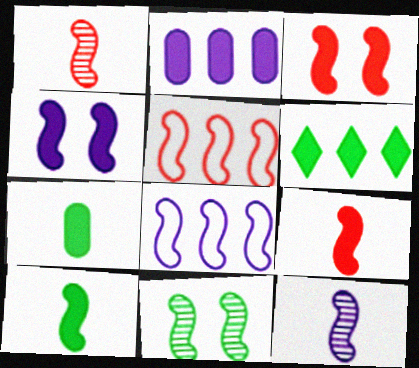[[1, 3, 5], 
[4, 8, 12], 
[8, 9, 11]]